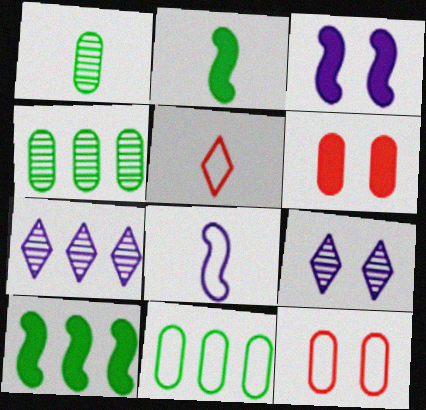[[2, 7, 12], 
[3, 4, 5]]